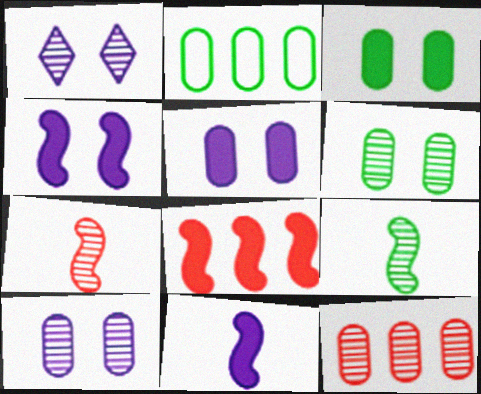[[1, 9, 12]]